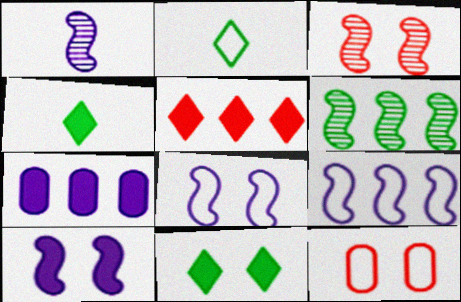[[1, 3, 6], 
[1, 9, 10], 
[2, 3, 7], 
[2, 9, 12]]